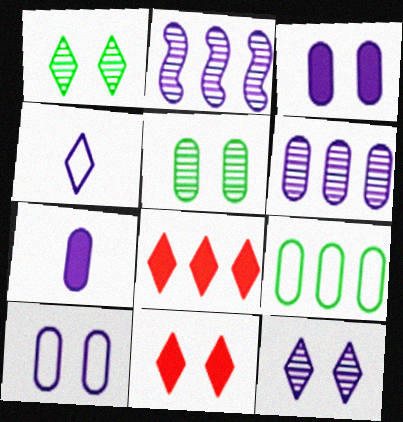[[1, 4, 8], 
[2, 3, 4], 
[2, 8, 9], 
[6, 7, 10]]